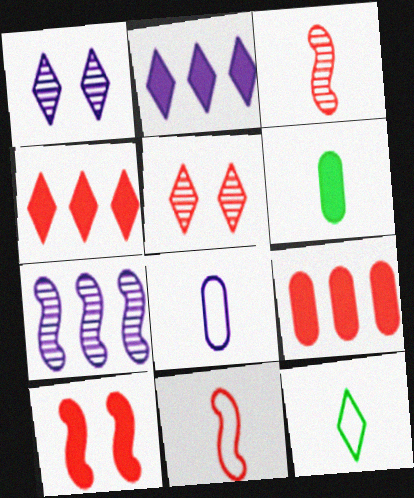[[1, 4, 12], 
[2, 5, 12], 
[2, 6, 10], 
[5, 9, 11], 
[8, 11, 12]]